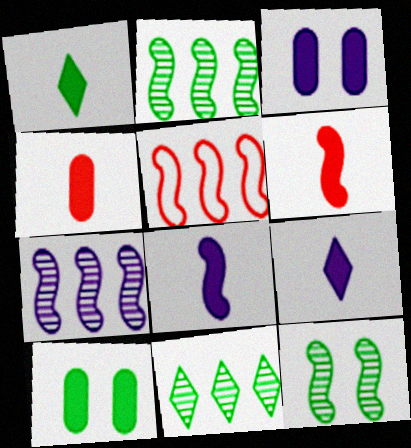[[1, 4, 8], 
[5, 8, 12]]